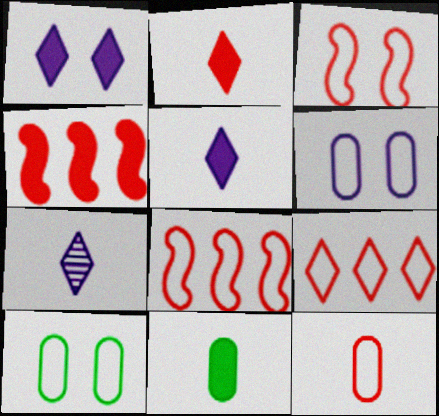[[1, 4, 11], 
[3, 9, 12], 
[4, 7, 10]]